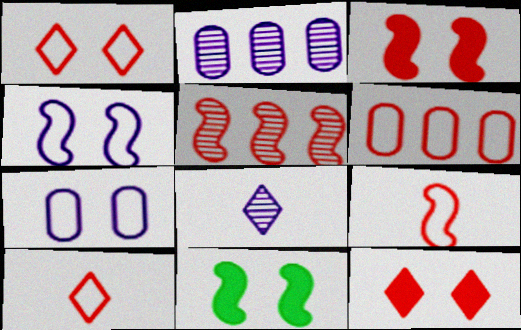[[1, 6, 9], 
[2, 10, 11], 
[3, 5, 9], 
[6, 8, 11]]